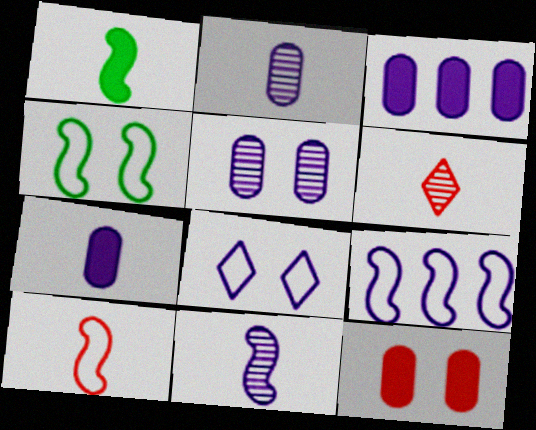[[1, 10, 11], 
[3, 4, 6], 
[3, 8, 11], 
[4, 9, 10]]